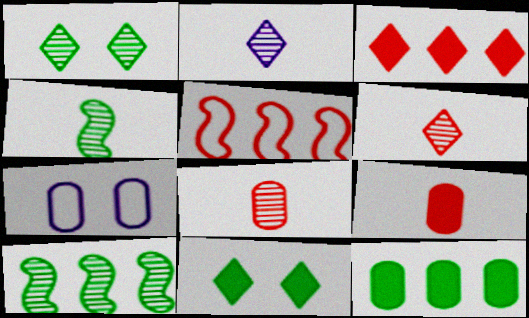[[2, 4, 8], 
[3, 4, 7], 
[7, 8, 12]]